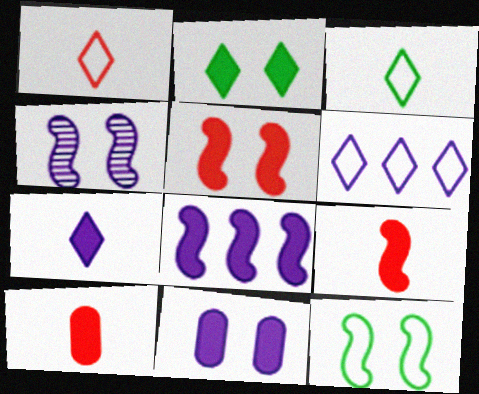[[2, 5, 11], 
[2, 8, 10], 
[4, 5, 12], 
[7, 8, 11]]